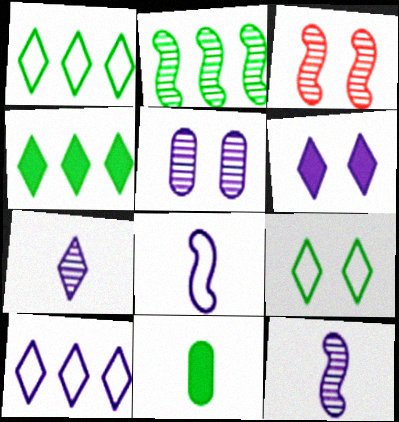[[2, 3, 12], 
[2, 9, 11], 
[3, 10, 11], 
[6, 7, 10]]